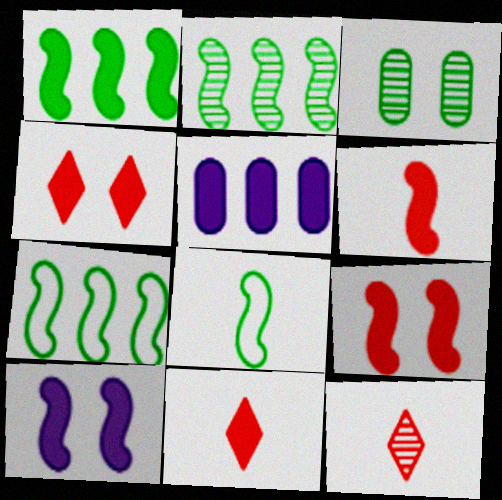[[1, 2, 7], 
[1, 6, 10]]